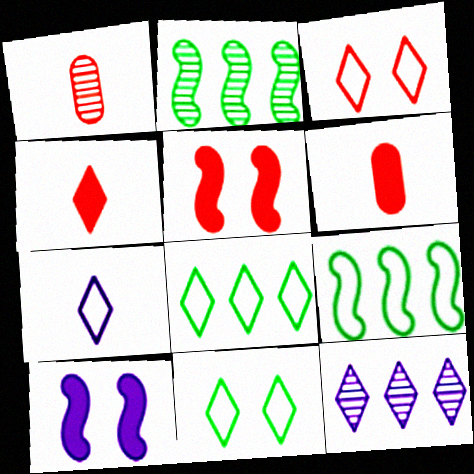[[1, 8, 10], 
[3, 7, 8], 
[4, 11, 12]]